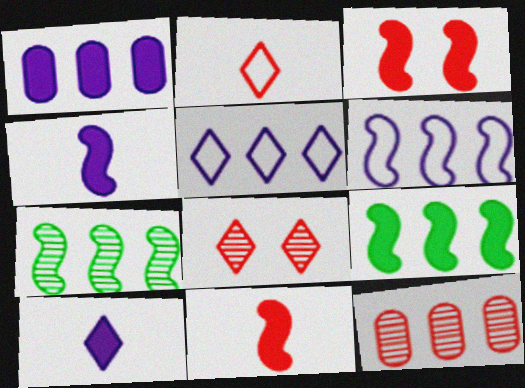[[2, 3, 12], 
[3, 4, 9], 
[5, 9, 12]]